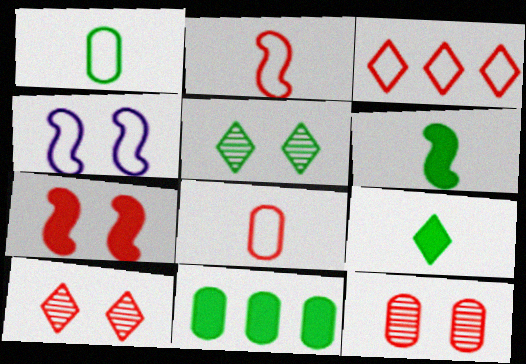[[1, 3, 4]]